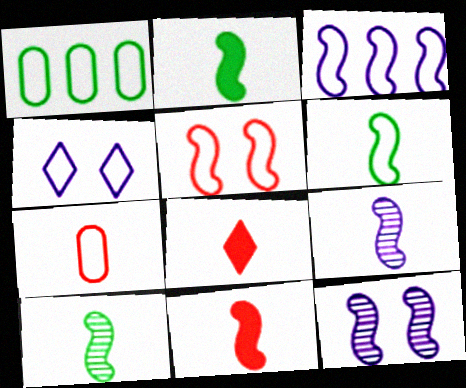[[1, 8, 12], 
[2, 6, 10], 
[3, 5, 6], 
[6, 9, 11]]